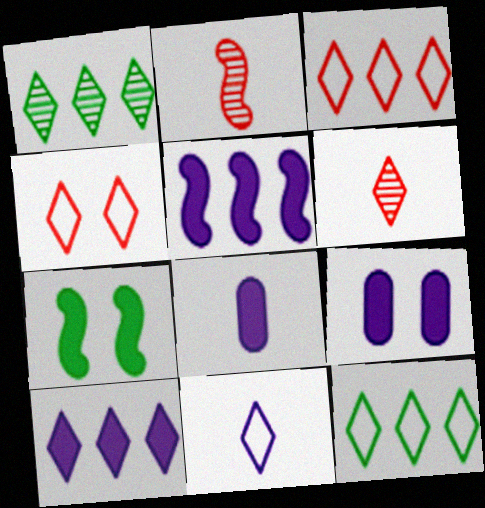[[1, 3, 10], 
[2, 9, 12], 
[4, 11, 12]]